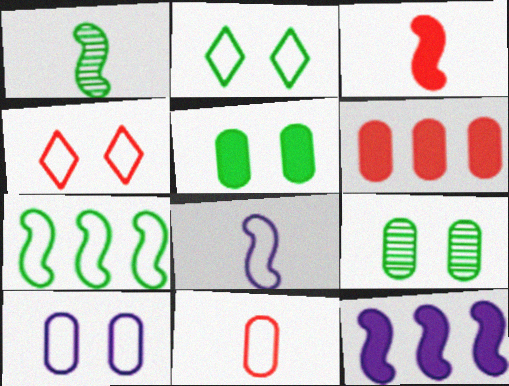[[1, 3, 8]]